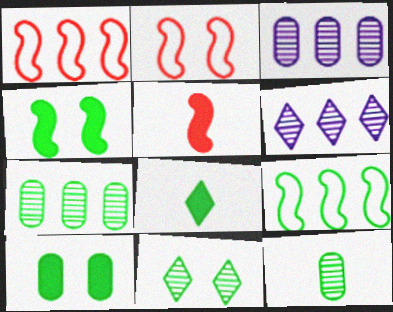[[2, 3, 8]]